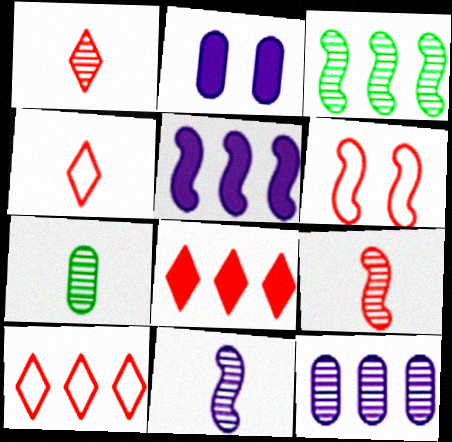[[1, 7, 11], 
[2, 3, 4]]